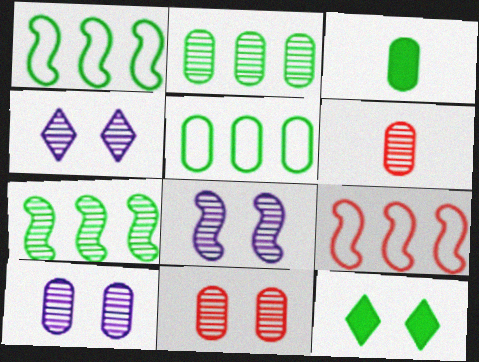[[2, 6, 10], 
[3, 4, 9], 
[4, 6, 7], 
[4, 8, 10]]